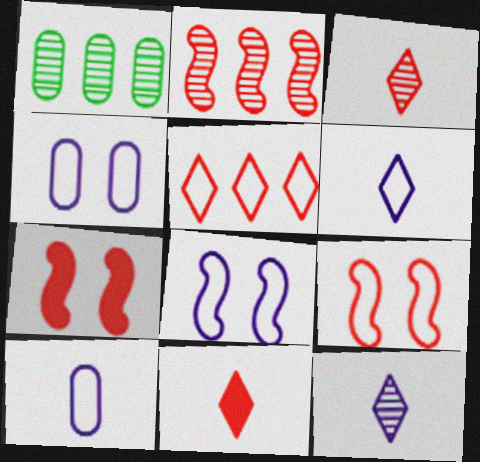[[1, 6, 7], 
[1, 8, 11]]